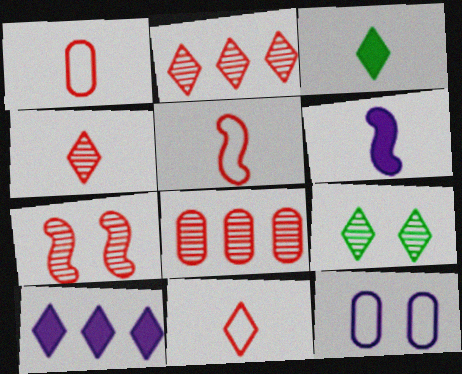[[1, 5, 11], 
[4, 7, 8], 
[9, 10, 11]]